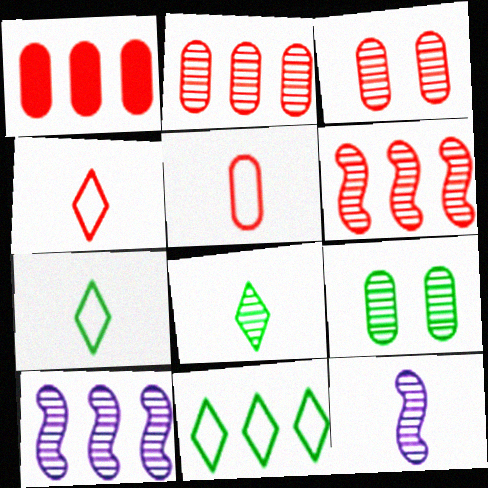[[1, 3, 5], 
[1, 10, 11], 
[3, 8, 10]]